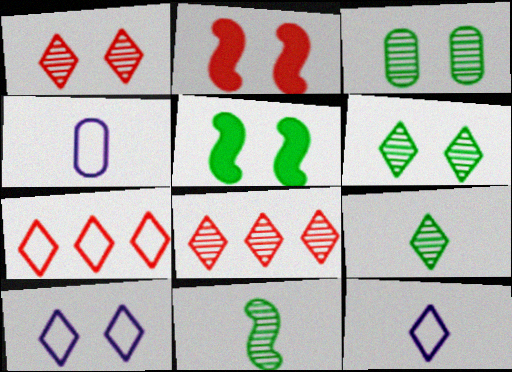[[2, 3, 10], 
[4, 5, 8]]